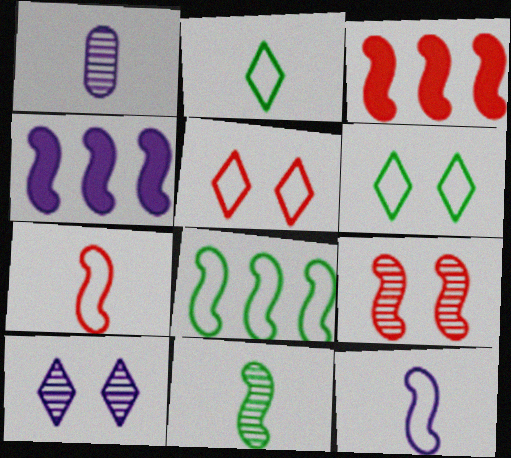[[1, 3, 6], 
[3, 7, 9]]